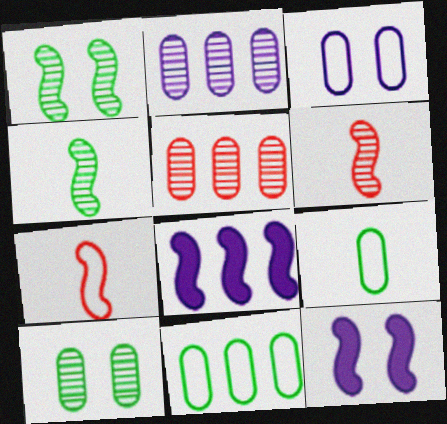[[1, 7, 8]]